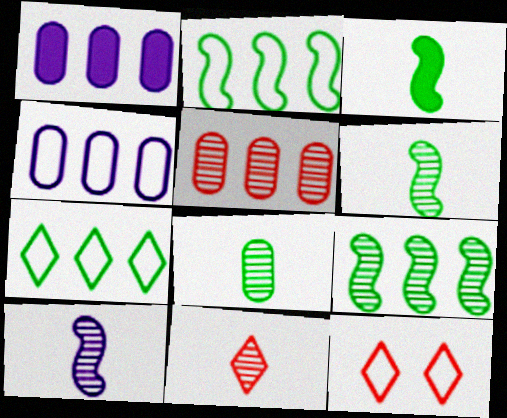[[1, 6, 12], 
[8, 10, 11]]